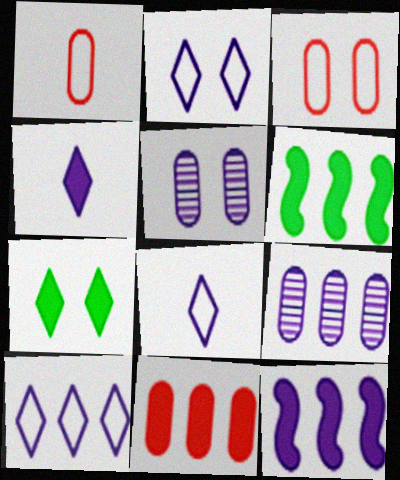[[2, 8, 10], 
[5, 8, 12], 
[9, 10, 12]]